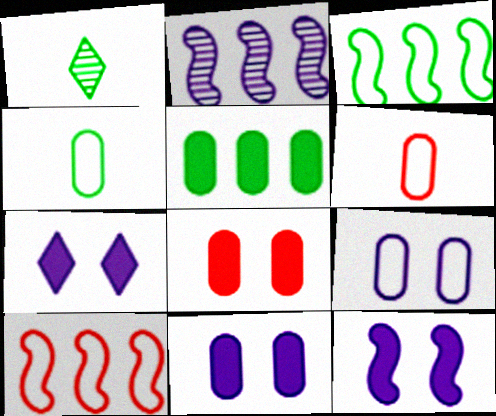[[1, 10, 11], 
[7, 11, 12]]